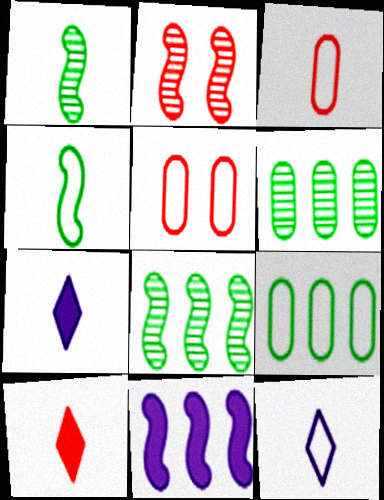[[1, 3, 7], 
[2, 4, 11], 
[2, 7, 9], 
[3, 4, 12], 
[5, 7, 8]]